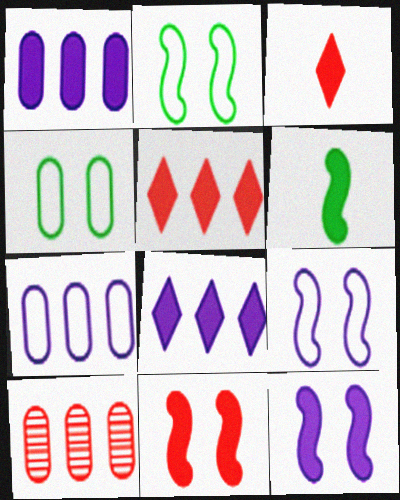[]